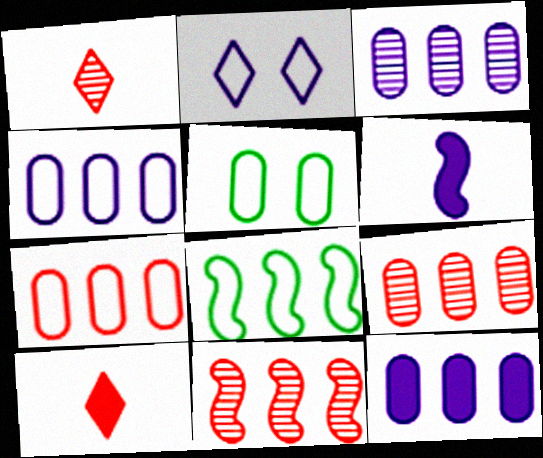[[2, 3, 6], 
[3, 4, 12]]